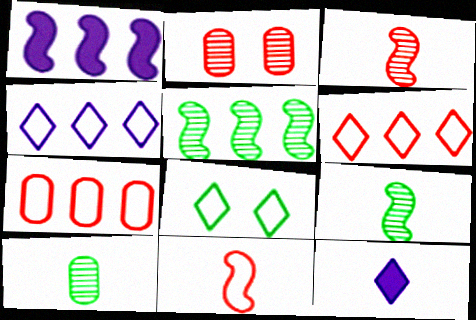[[10, 11, 12]]